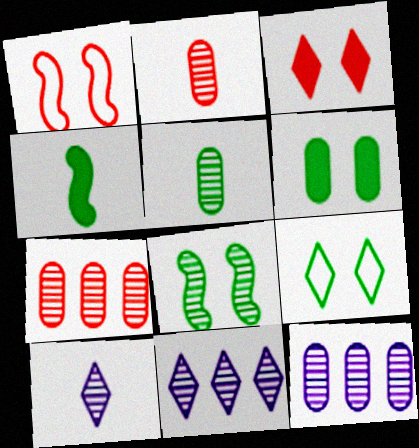[[2, 8, 11], 
[6, 8, 9], 
[7, 8, 10]]